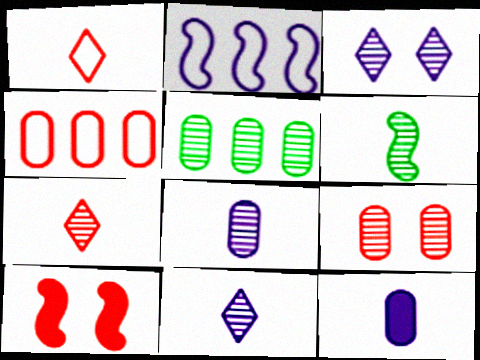[[1, 6, 12], 
[2, 3, 12], 
[2, 6, 10], 
[4, 7, 10], 
[5, 8, 9], 
[6, 7, 8]]